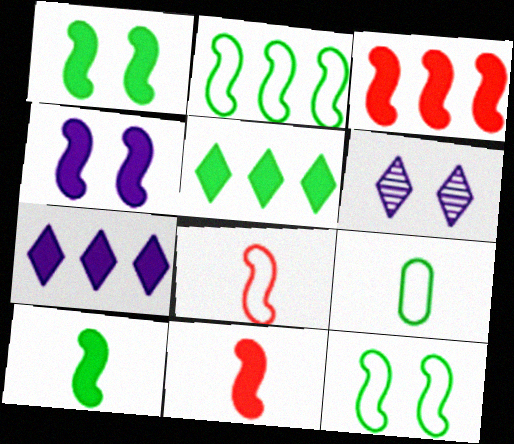[[3, 4, 10], 
[3, 6, 9]]